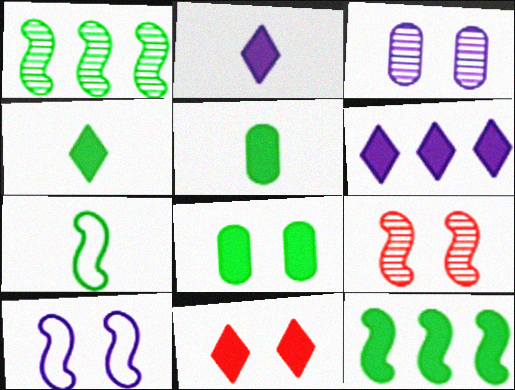[[4, 6, 11], 
[4, 8, 12]]